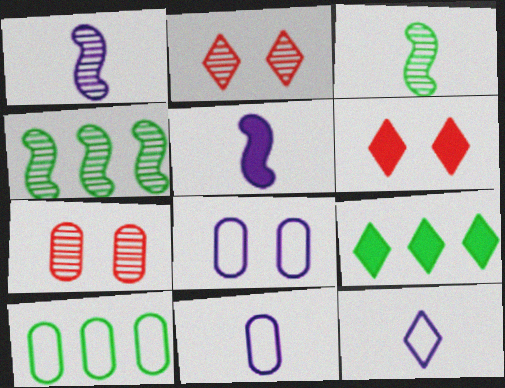[[1, 6, 10], 
[2, 5, 10], 
[2, 9, 12], 
[4, 6, 11], 
[4, 9, 10]]